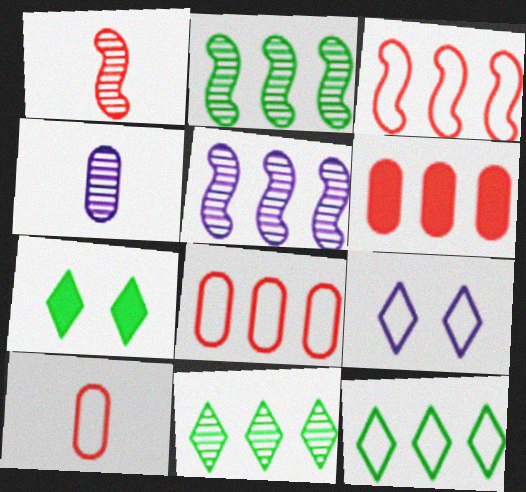[[3, 4, 7], 
[5, 6, 12], 
[5, 7, 10]]